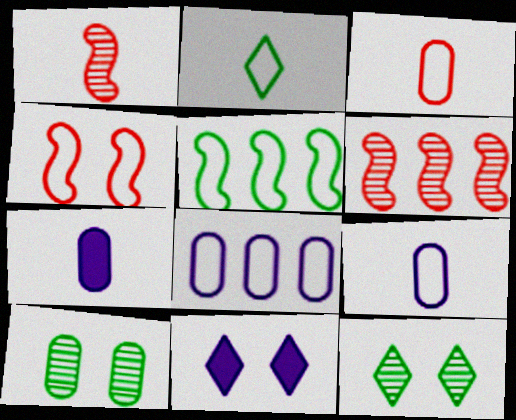[[1, 2, 7], 
[2, 4, 8], 
[4, 10, 11]]